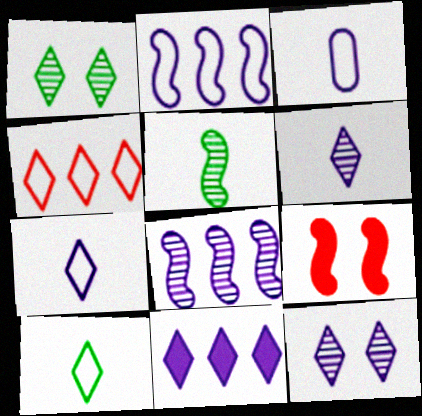[[2, 5, 9], 
[7, 11, 12]]